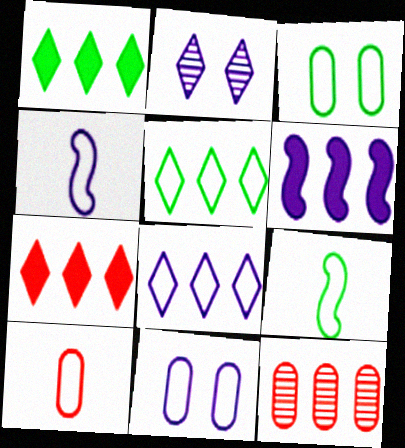[[3, 5, 9], 
[4, 8, 11], 
[5, 6, 12]]